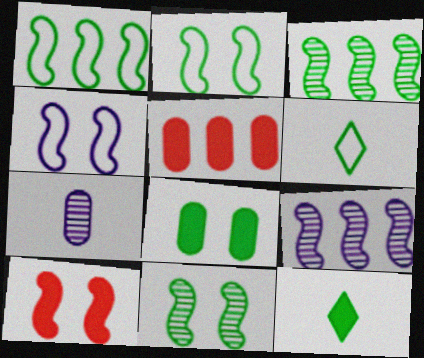[[3, 6, 8], 
[4, 10, 11]]